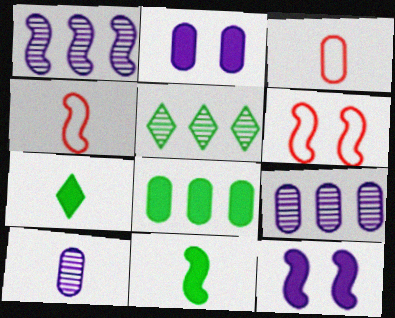[[1, 6, 11], 
[2, 4, 5], 
[3, 5, 12], 
[4, 7, 10], 
[6, 7, 9]]